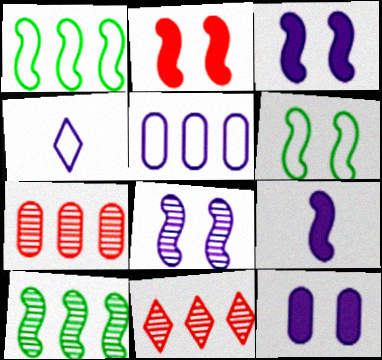[[2, 6, 8]]